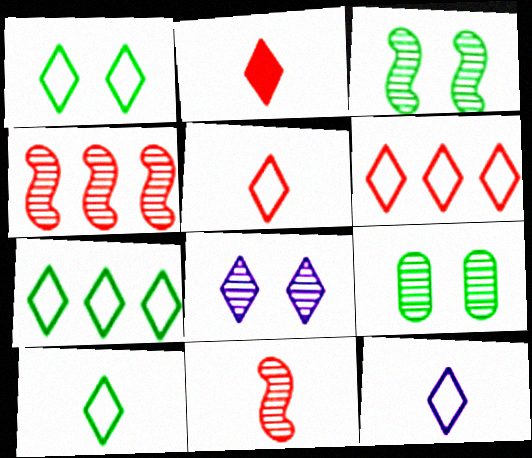[[1, 6, 12], 
[1, 7, 10], 
[2, 7, 8], 
[5, 10, 12]]